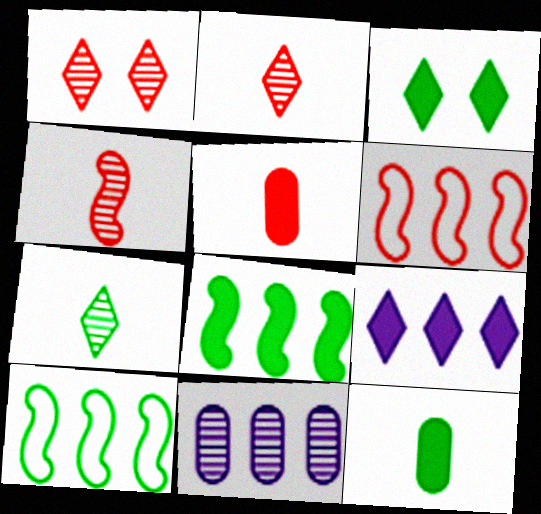[[1, 5, 6], 
[3, 8, 12]]